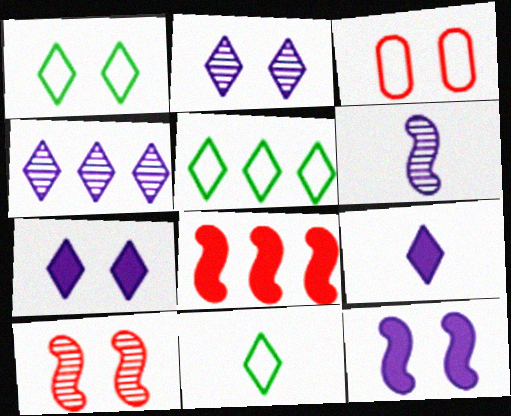[[1, 5, 11]]